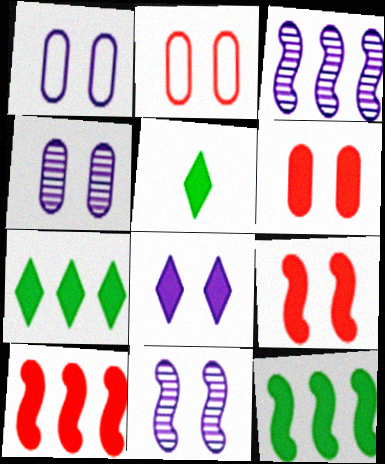[[1, 8, 11], 
[2, 3, 5]]